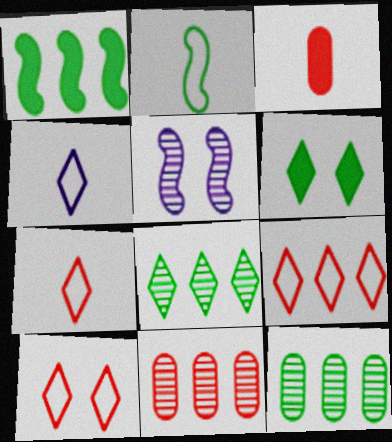[[2, 6, 12], 
[7, 9, 10]]